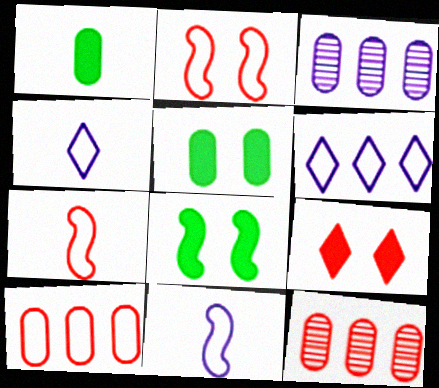[[4, 8, 12], 
[7, 9, 12]]